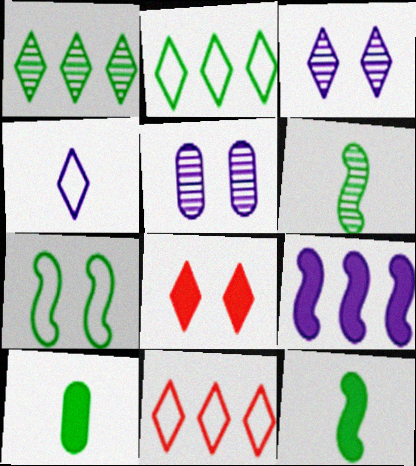[[1, 4, 8], 
[1, 7, 10], 
[4, 5, 9], 
[5, 7, 8], 
[5, 11, 12], 
[8, 9, 10]]